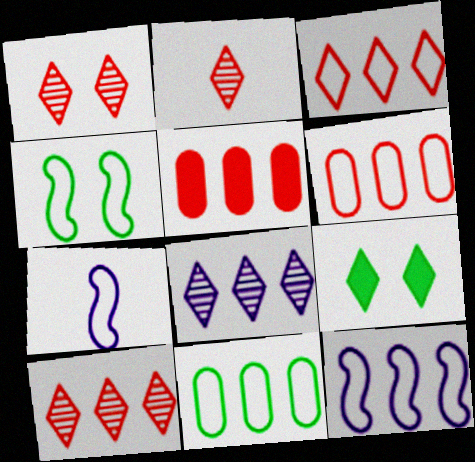[[1, 2, 10], 
[3, 11, 12]]